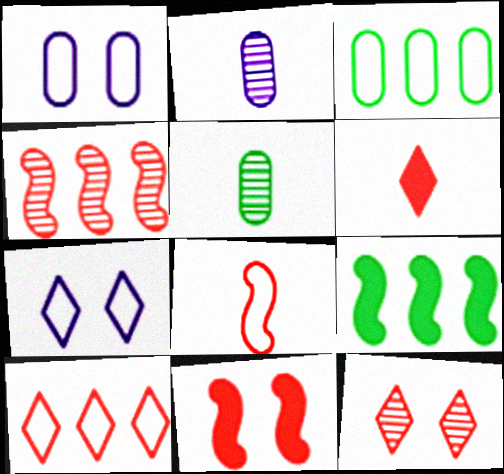[[3, 7, 8], 
[4, 8, 11], 
[6, 10, 12]]